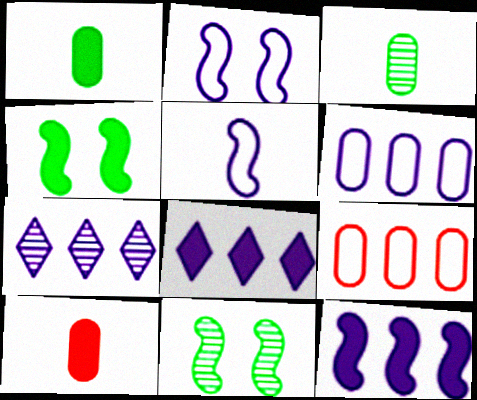[[4, 8, 10], 
[6, 7, 12]]